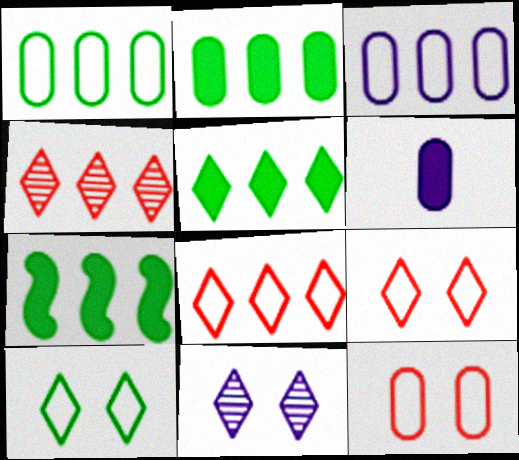[[2, 5, 7], 
[3, 4, 7]]